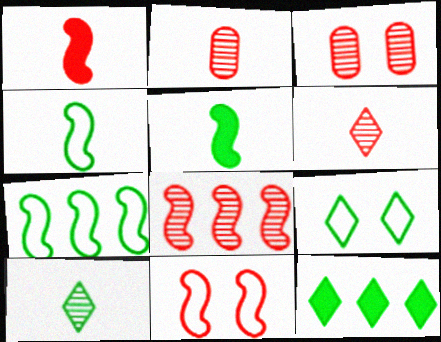[[1, 8, 11], 
[3, 6, 8], 
[9, 10, 12]]